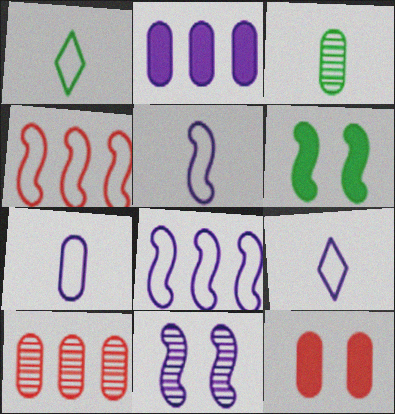[[2, 9, 11], 
[5, 7, 9], 
[6, 9, 10]]